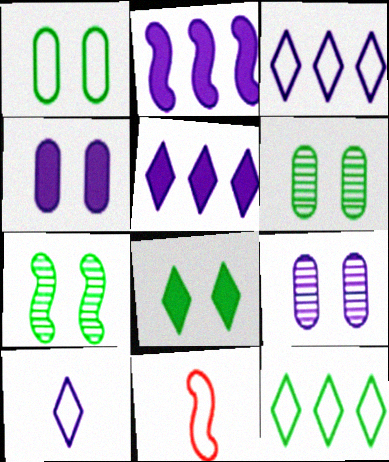[[1, 3, 11], 
[1, 7, 8], 
[2, 7, 11], 
[2, 9, 10], 
[5, 6, 11]]